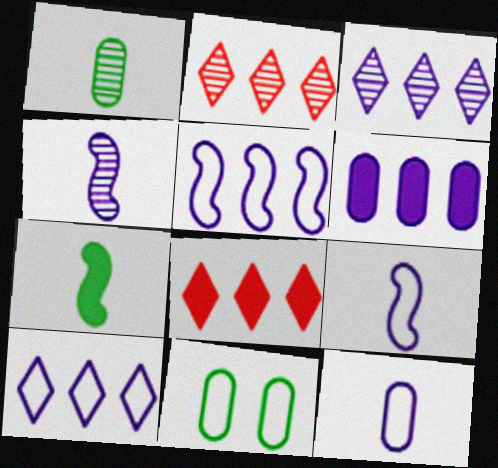[[3, 5, 6], 
[4, 8, 11]]